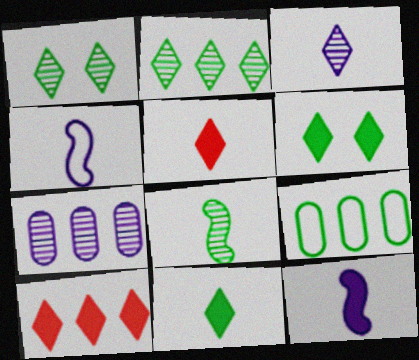[[6, 8, 9]]